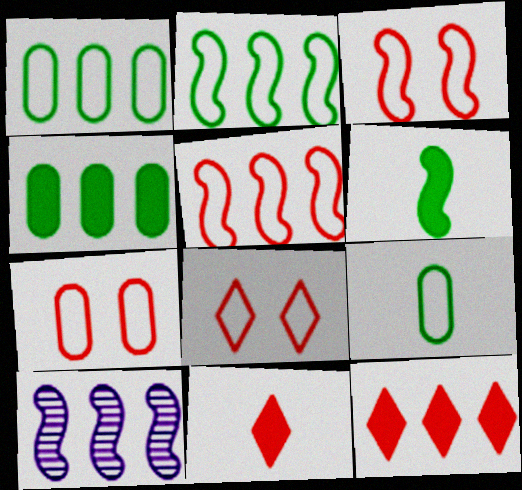[[1, 10, 12], 
[3, 6, 10], 
[3, 7, 8]]